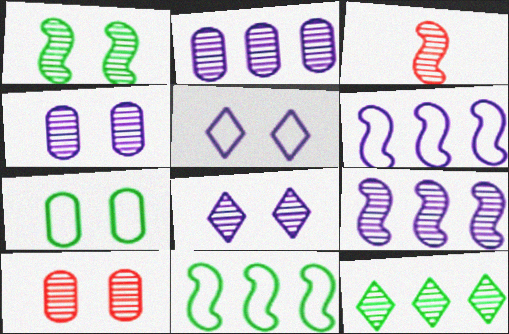[[1, 3, 9], 
[1, 8, 10], 
[3, 4, 12]]